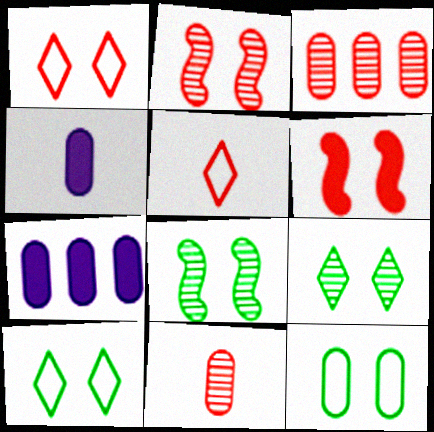[[3, 4, 12], 
[3, 5, 6], 
[5, 7, 8], 
[7, 11, 12]]